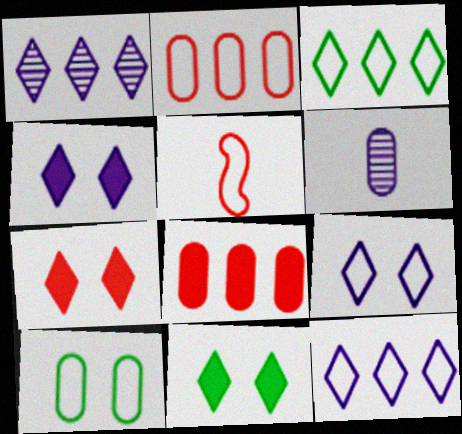[[4, 7, 11], 
[5, 10, 12], 
[6, 8, 10]]